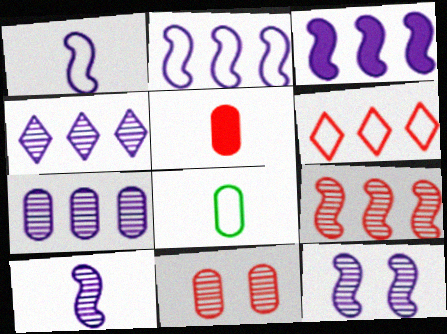[[1, 3, 12]]